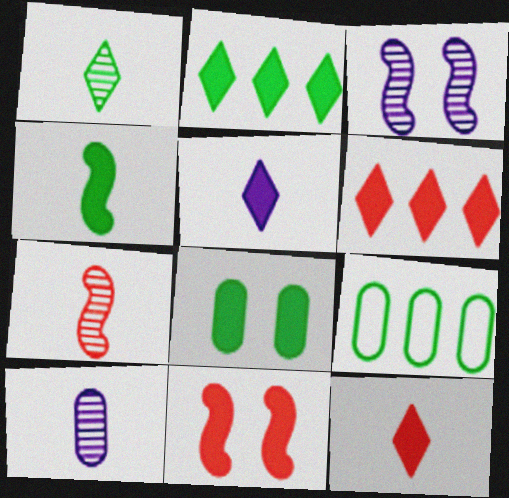[[1, 7, 10], 
[2, 4, 8], 
[3, 9, 12]]